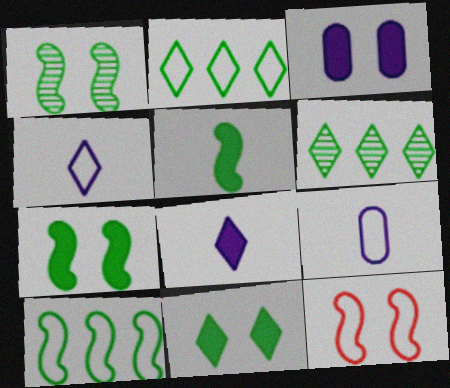[[1, 5, 10], 
[2, 9, 12]]